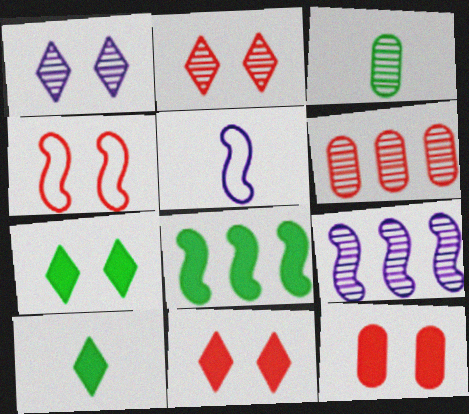[[2, 3, 9], 
[2, 4, 12], 
[5, 6, 7]]